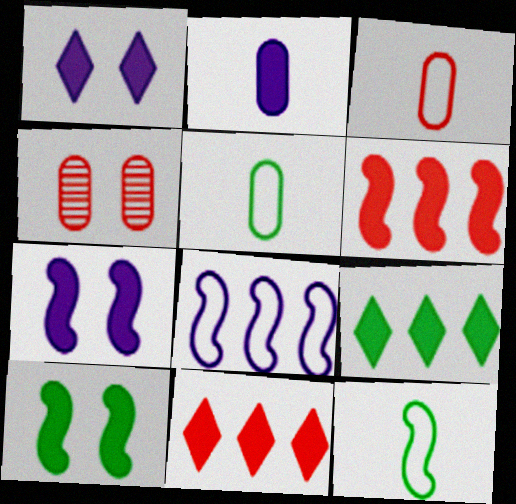[[2, 10, 11]]